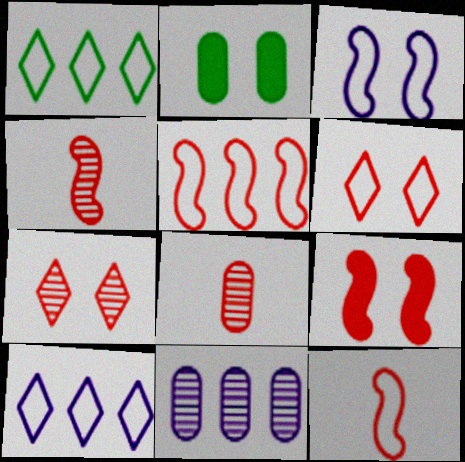[[2, 3, 7], 
[2, 4, 10], 
[4, 5, 9]]